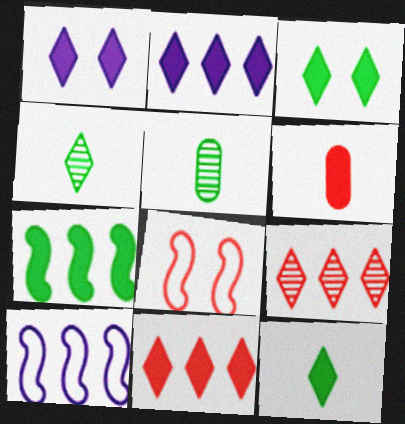[[1, 6, 7], 
[1, 11, 12], 
[2, 5, 8], 
[6, 8, 9]]